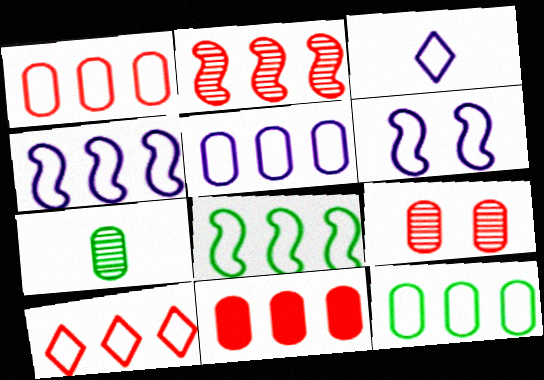[[1, 5, 12], 
[2, 10, 11], 
[3, 5, 6], 
[4, 10, 12], 
[5, 8, 10]]